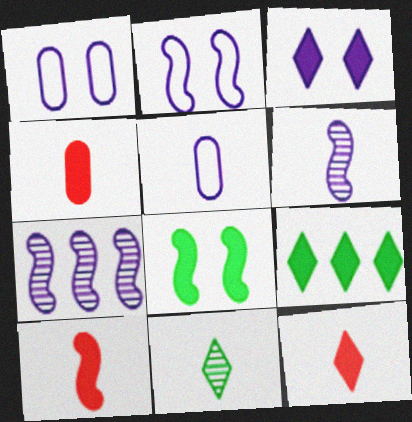[[3, 5, 7], 
[3, 9, 12], 
[4, 10, 12], 
[5, 10, 11]]